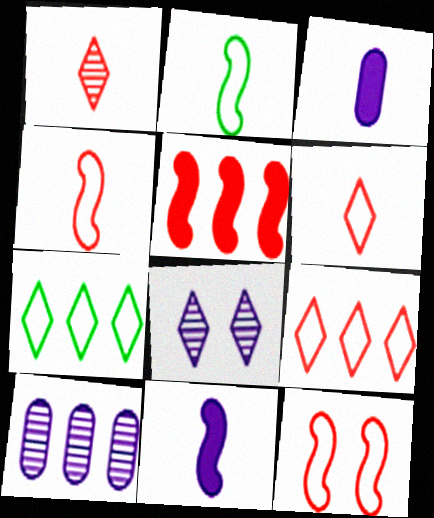[[1, 2, 3], 
[5, 7, 10]]